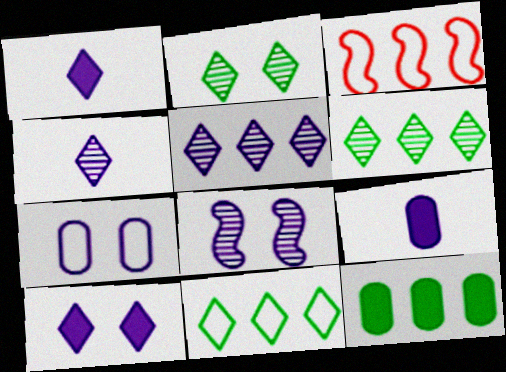[[2, 3, 9], 
[3, 5, 12], 
[7, 8, 10]]